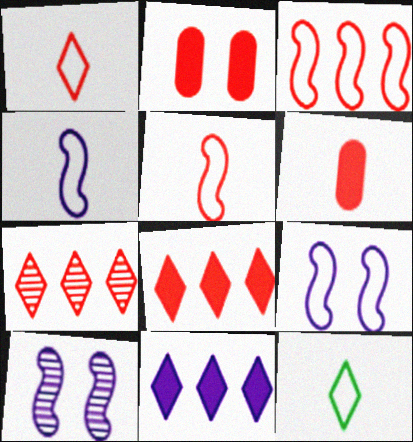[[2, 5, 7]]